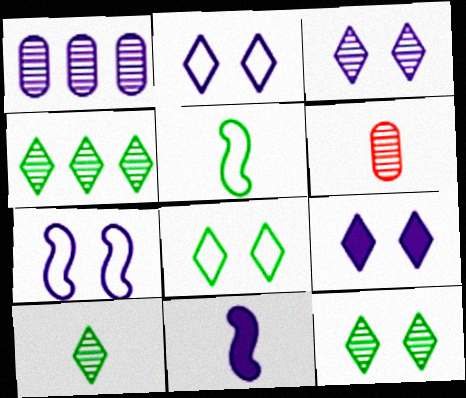[[1, 2, 11], 
[2, 3, 9], 
[4, 10, 12]]